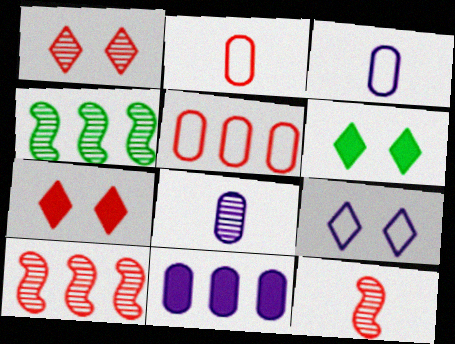[[1, 4, 8], 
[1, 6, 9], 
[2, 7, 10], 
[3, 4, 7], 
[3, 6, 10], 
[5, 7, 12]]